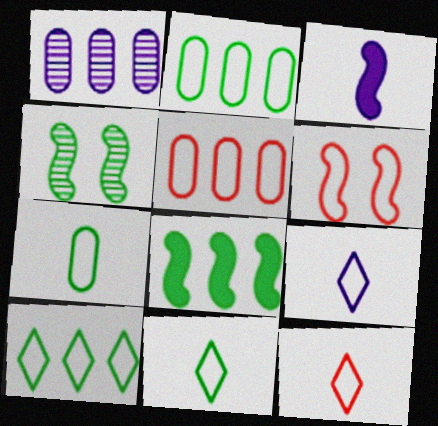[[2, 6, 9], 
[5, 6, 12], 
[9, 11, 12]]